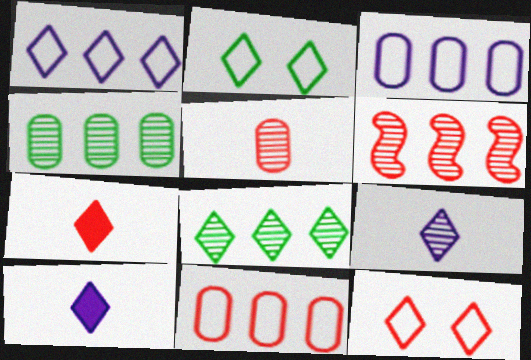[[8, 10, 12]]